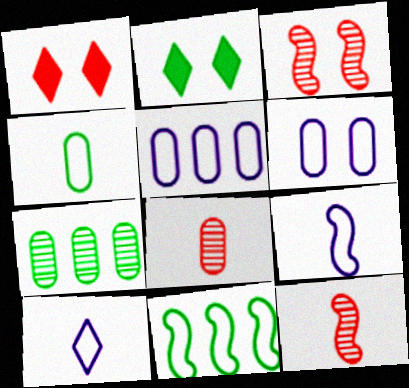[[1, 7, 9], 
[2, 3, 6], 
[2, 5, 12]]